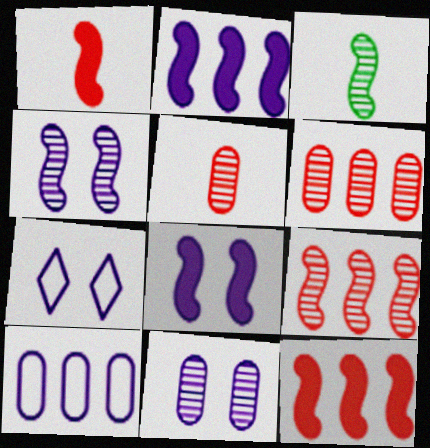[[3, 4, 9], 
[7, 8, 11]]